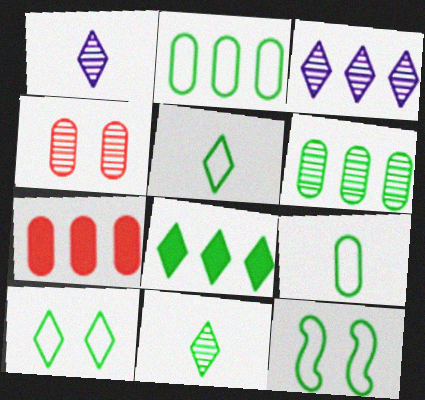[[1, 7, 12], 
[2, 5, 12], 
[8, 10, 11]]